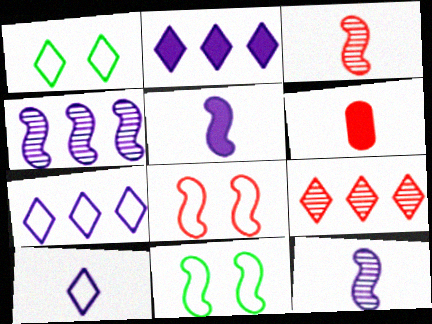[[1, 4, 6], 
[6, 8, 9]]